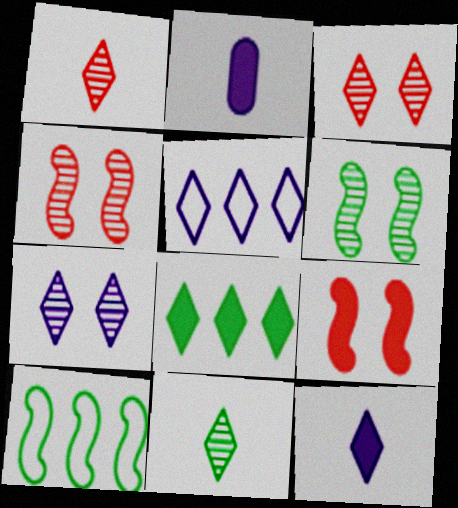[[2, 3, 10], 
[2, 8, 9], 
[5, 7, 12]]